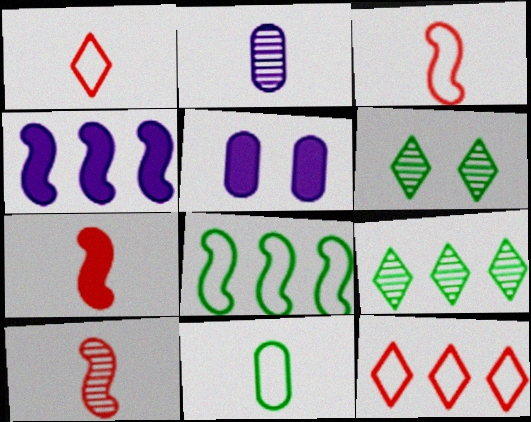[[3, 5, 9], 
[3, 7, 10]]